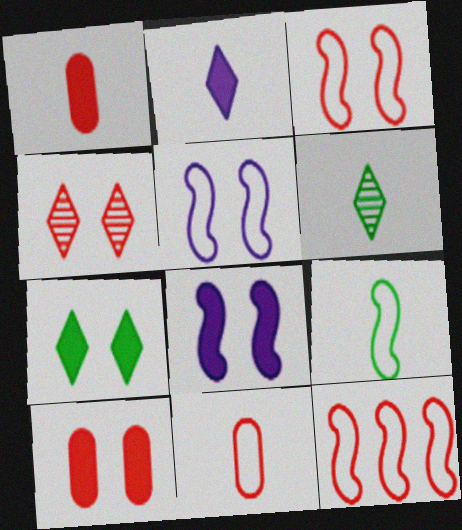[[1, 4, 12], 
[3, 4, 10], 
[5, 9, 12], 
[7, 8, 10]]